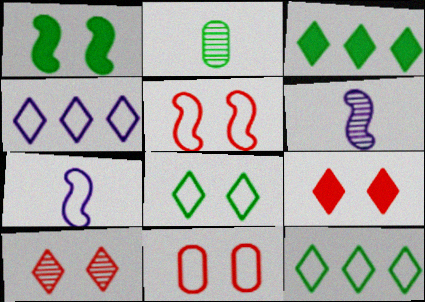[[1, 2, 12], 
[3, 6, 11], 
[7, 11, 12]]